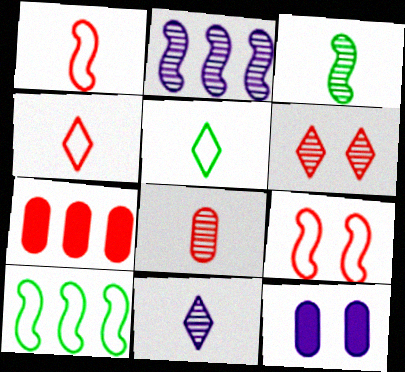[[1, 6, 7], 
[3, 8, 11]]